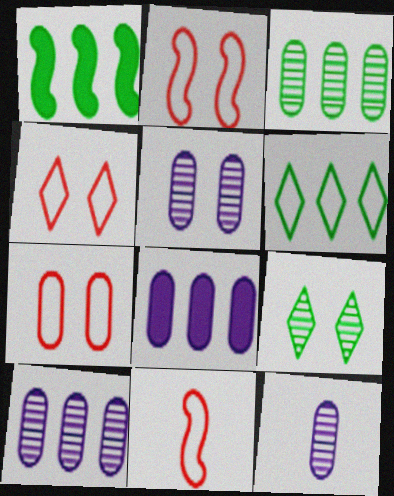[[1, 3, 6], 
[1, 4, 12], 
[2, 4, 7], 
[5, 10, 12], 
[8, 9, 11]]